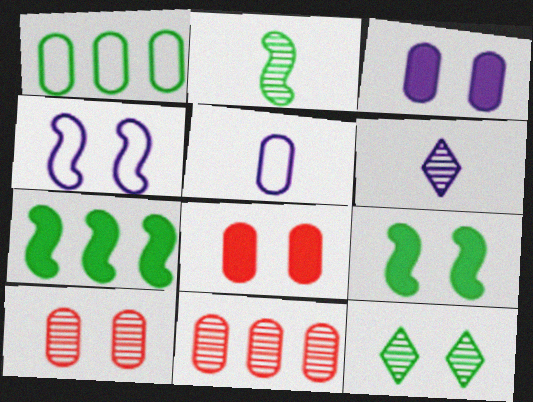[[4, 8, 12]]